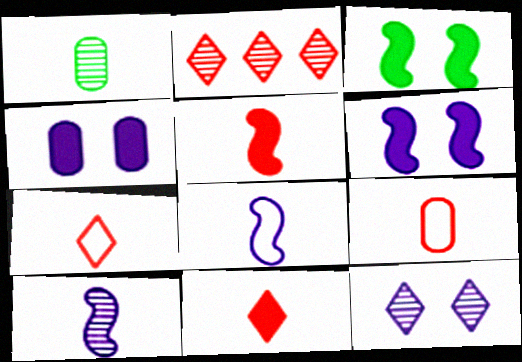[[1, 8, 11]]